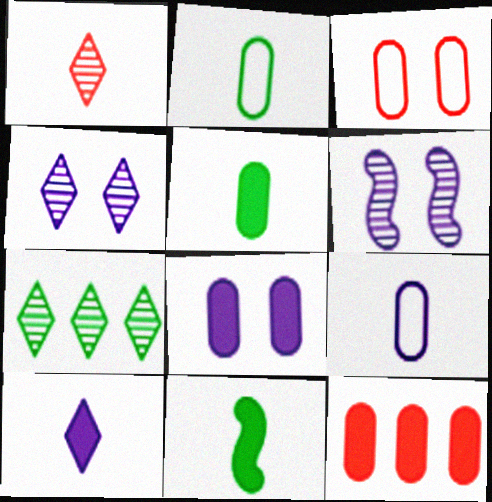[[1, 4, 7], 
[1, 9, 11], 
[5, 8, 12]]